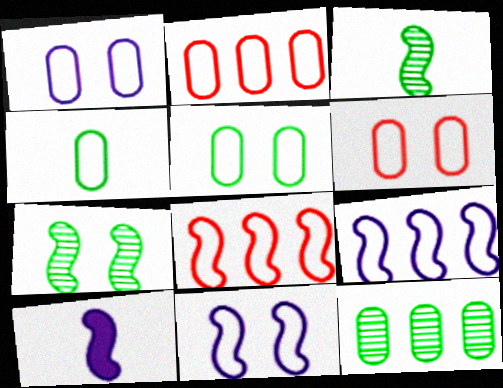[[1, 2, 4], 
[1, 5, 6], 
[7, 8, 10]]